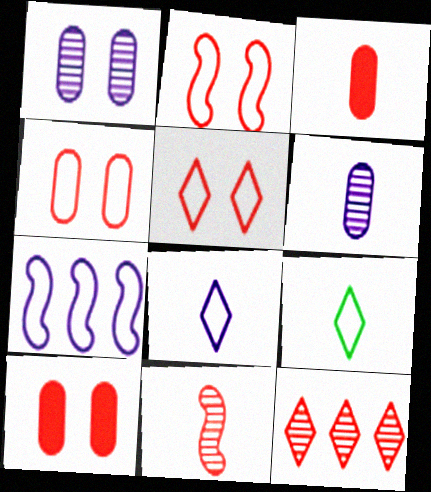[[2, 3, 12], 
[2, 4, 5], 
[4, 7, 9]]